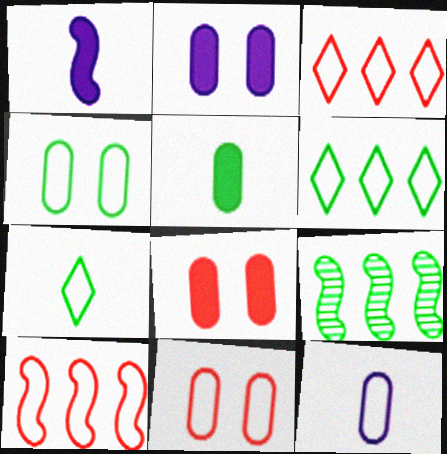[]